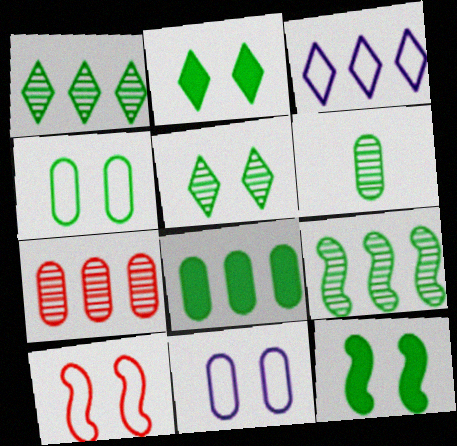[[4, 5, 12], 
[4, 6, 8], 
[5, 6, 9]]